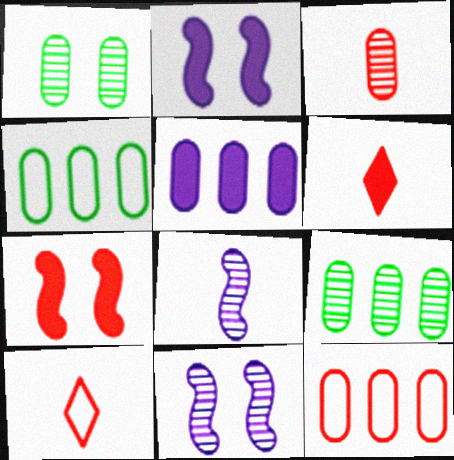[[2, 9, 10], 
[4, 6, 11], 
[5, 9, 12]]